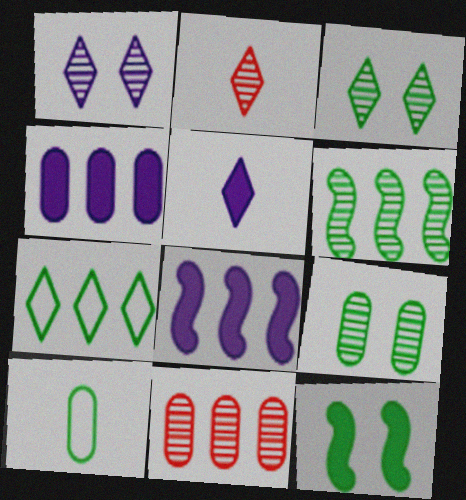[[7, 8, 11]]